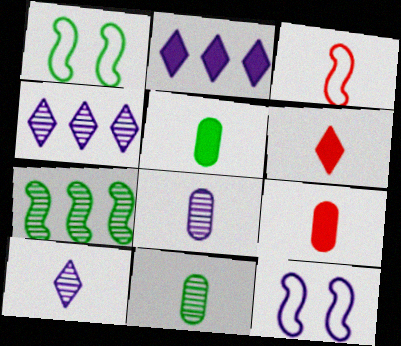[[1, 4, 9], 
[2, 8, 12], 
[3, 5, 10]]